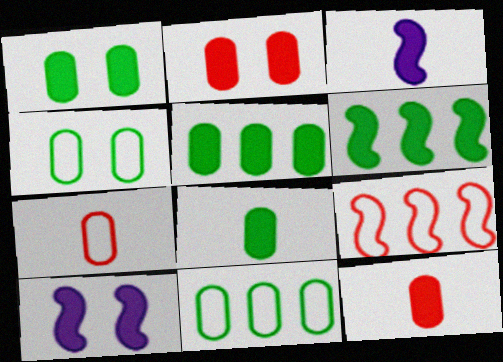[[1, 5, 8]]